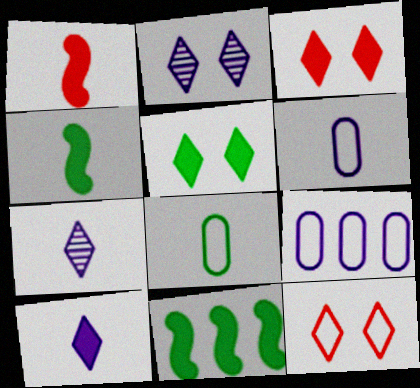[[1, 7, 8], 
[2, 5, 12]]